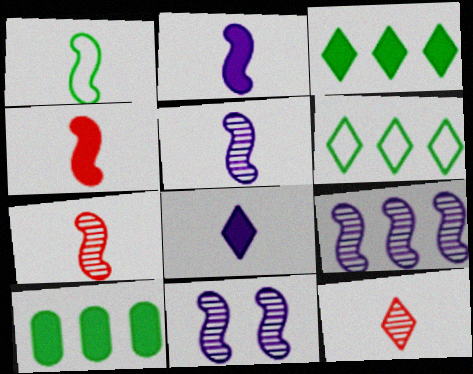[[1, 2, 7], 
[1, 4, 5], 
[5, 9, 11]]